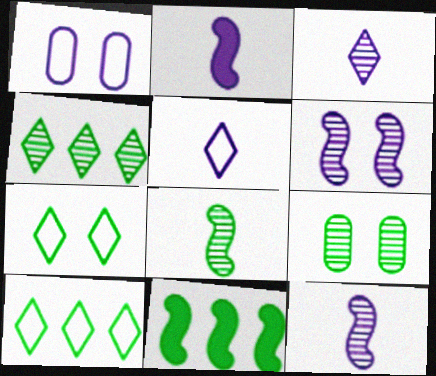[[4, 8, 9]]